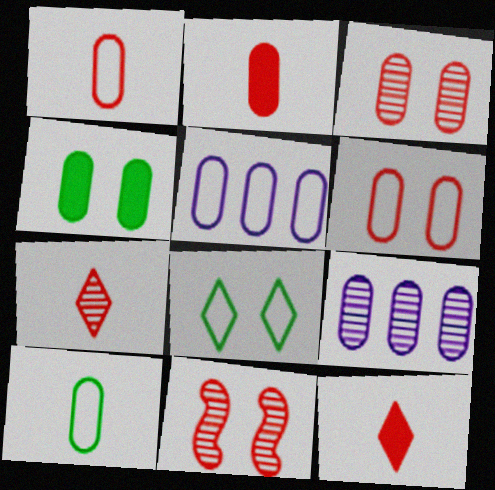[[1, 4, 9], 
[5, 6, 10]]